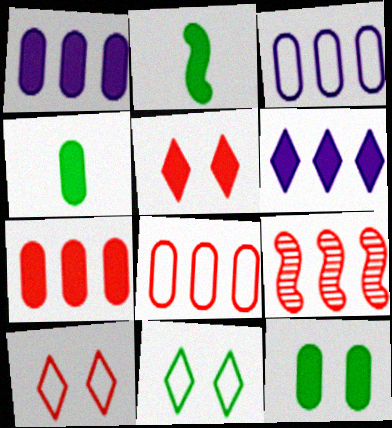[[1, 2, 5]]